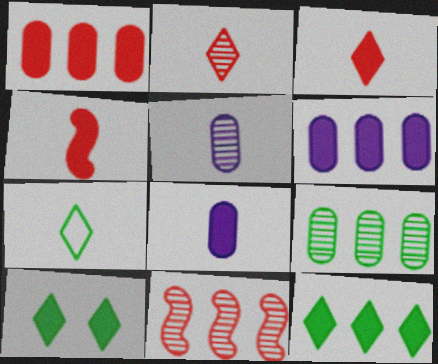[[4, 5, 7], 
[4, 6, 10]]